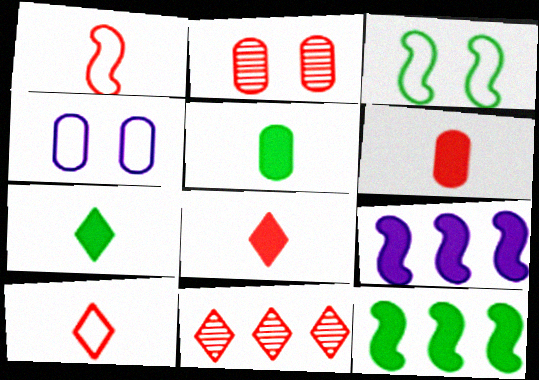[]